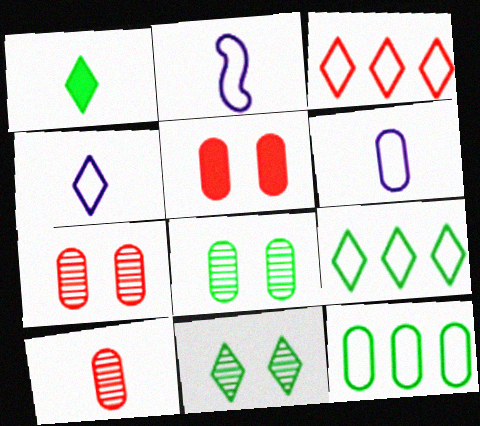[[1, 2, 10], 
[1, 9, 11], 
[2, 4, 6]]